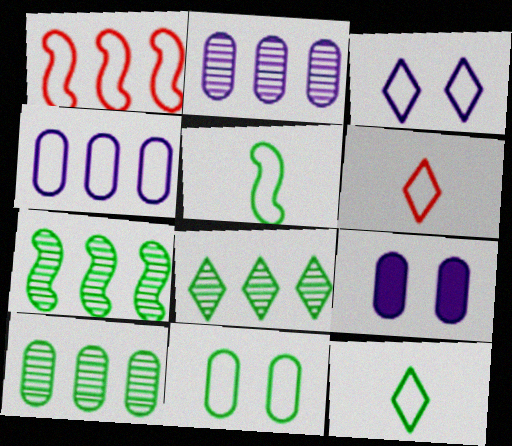[[6, 7, 9], 
[7, 8, 10]]